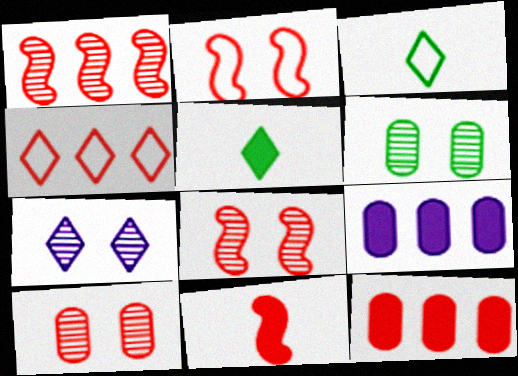[[1, 2, 11], 
[1, 4, 12], 
[3, 8, 9], 
[4, 5, 7], 
[4, 10, 11], 
[6, 7, 8]]